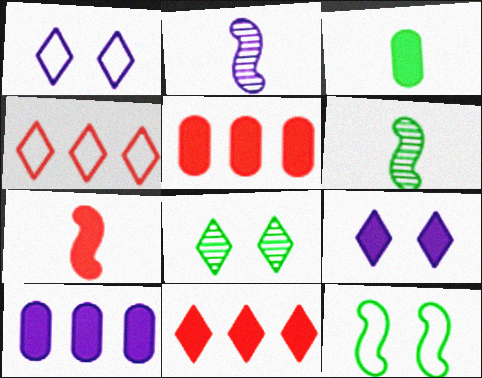[[1, 2, 10], 
[1, 5, 6]]